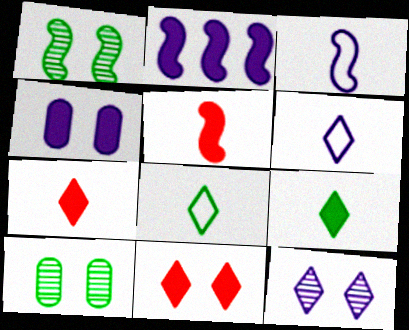[]